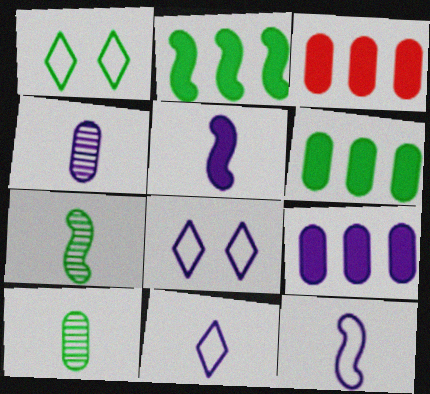[[1, 2, 10], 
[1, 6, 7], 
[3, 6, 9], 
[3, 7, 8], 
[4, 5, 11]]